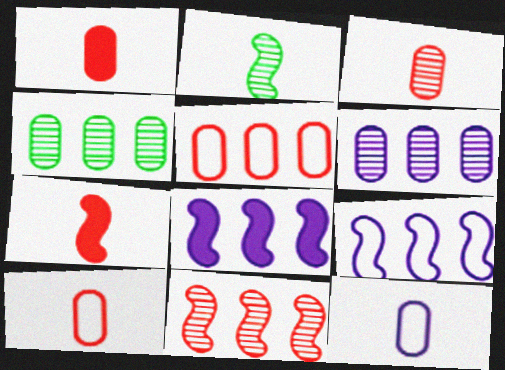[[1, 3, 10]]